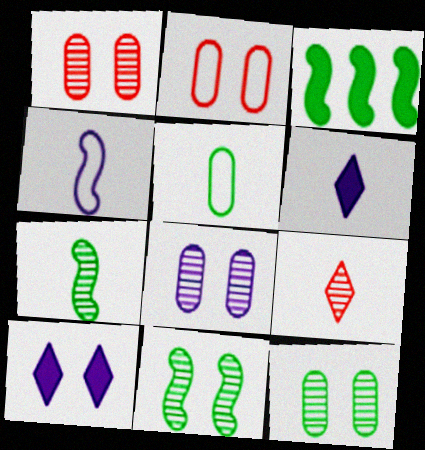[[1, 8, 12], 
[2, 10, 11]]